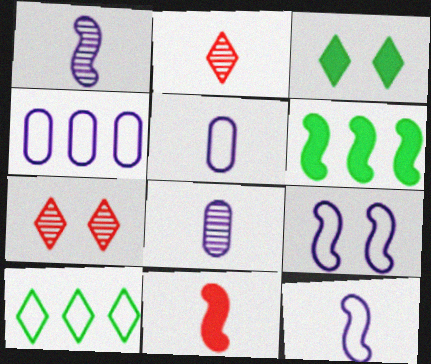[[5, 6, 7]]